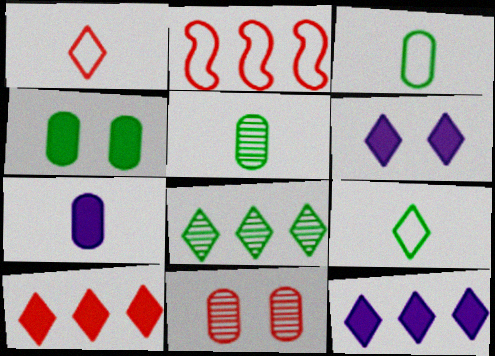[[1, 6, 8], 
[2, 5, 6]]